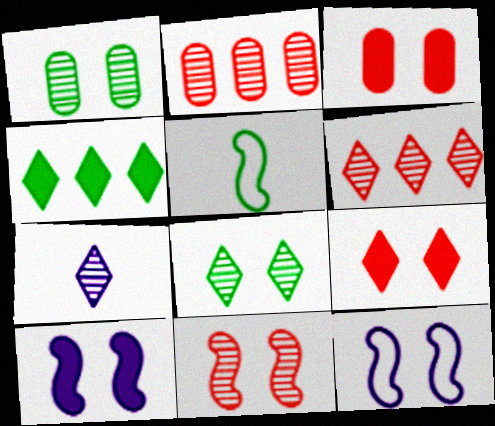[[1, 4, 5], 
[1, 9, 12], 
[3, 8, 12], 
[6, 7, 8]]